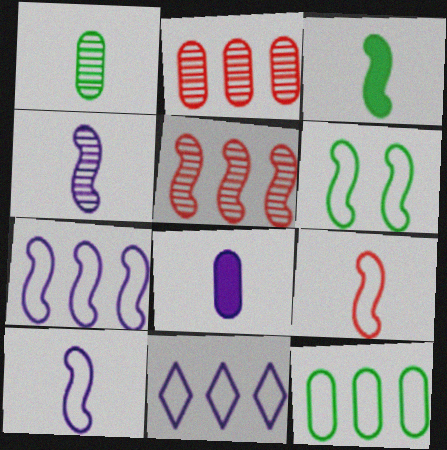[[3, 4, 9], 
[6, 7, 9]]